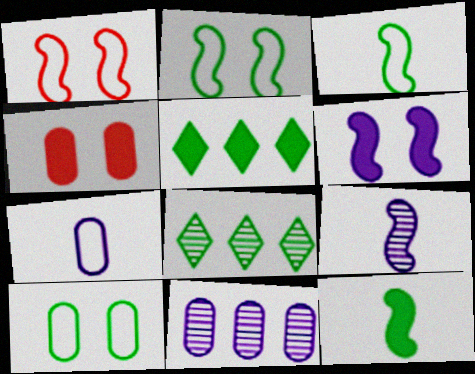[[8, 10, 12]]